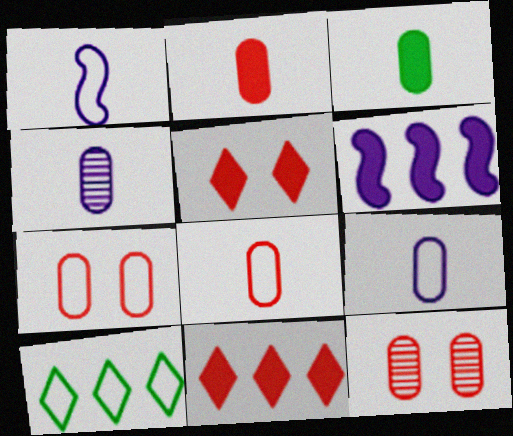[[1, 7, 10], 
[3, 4, 8], 
[3, 5, 6]]